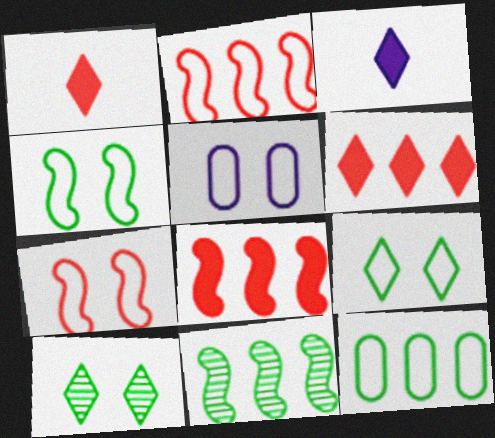[[1, 5, 11], 
[5, 7, 9]]